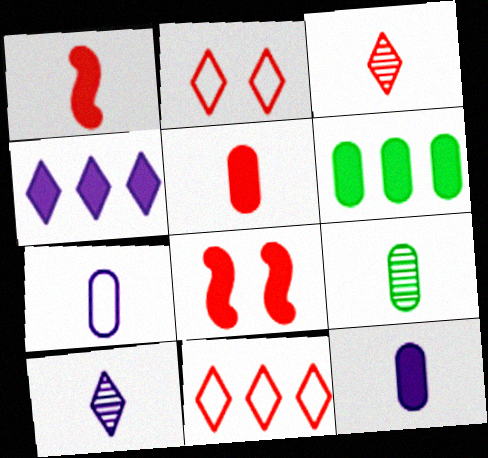[[5, 7, 9]]